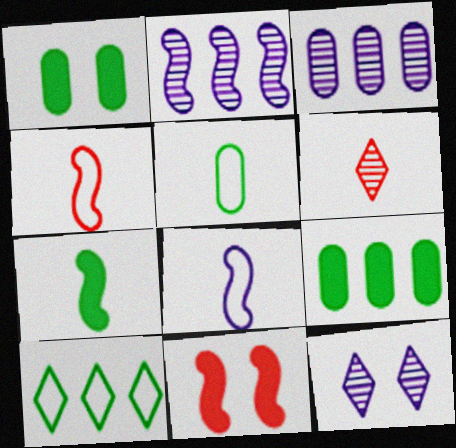[[4, 9, 12]]